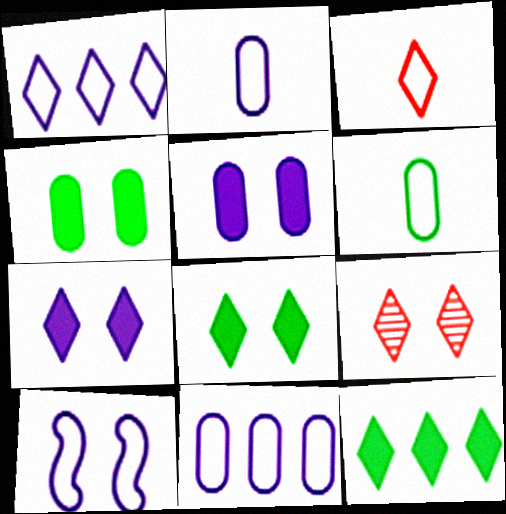[[1, 2, 10], 
[4, 9, 10]]